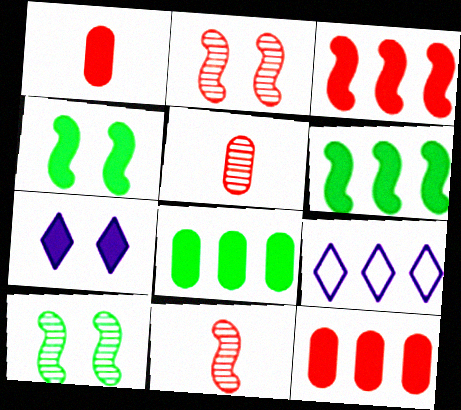[[1, 6, 7], 
[1, 9, 10], 
[4, 5, 9]]